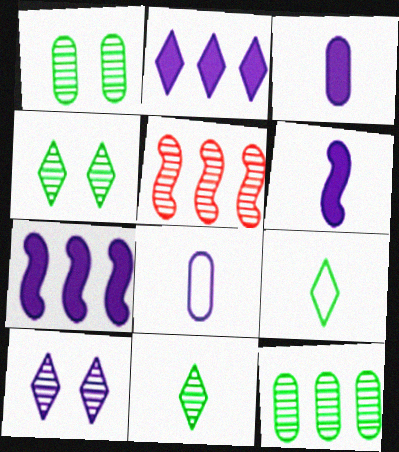[[7, 8, 10]]